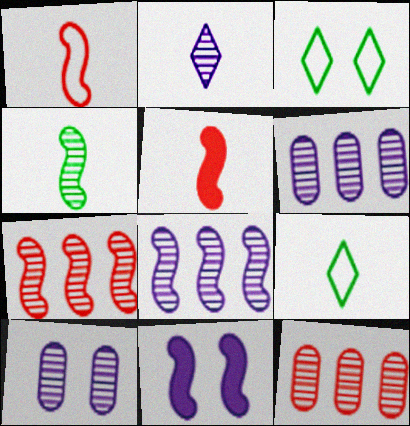[[2, 8, 10], 
[3, 5, 6], 
[9, 11, 12]]